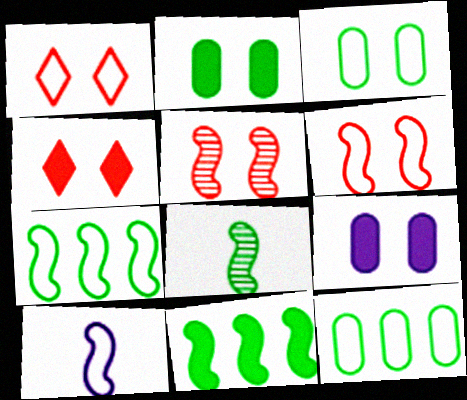[[1, 10, 12], 
[5, 10, 11], 
[6, 7, 10]]